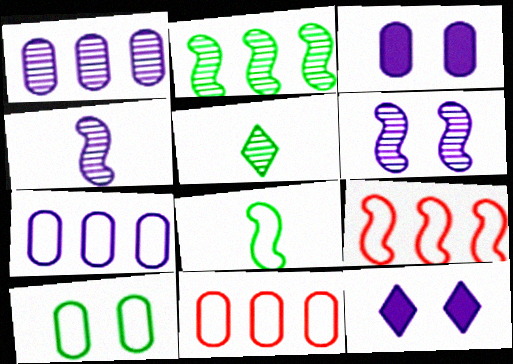[[3, 5, 9], 
[4, 7, 12]]